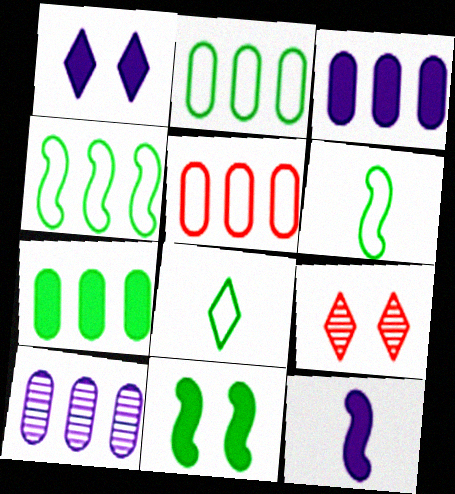[[1, 3, 12], 
[2, 9, 12], 
[3, 6, 9], 
[5, 7, 10]]